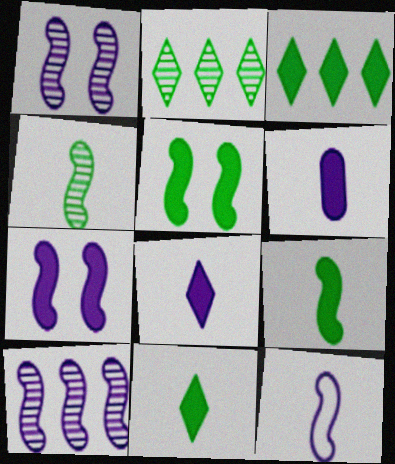[[7, 10, 12]]